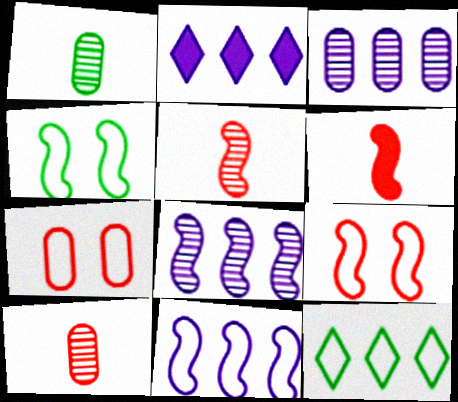[[1, 2, 9], 
[2, 3, 11], 
[2, 4, 10], 
[4, 6, 8]]